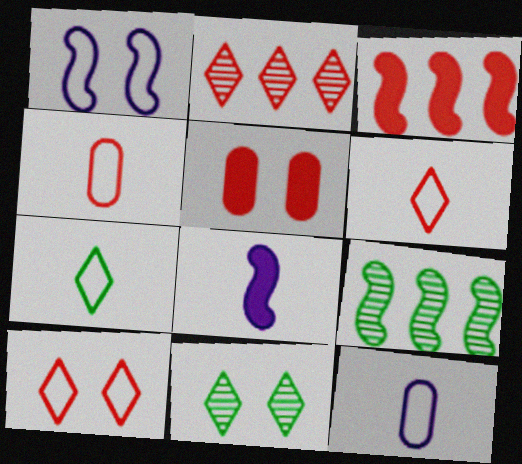[[1, 5, 11], 
[3, 11, 12]]